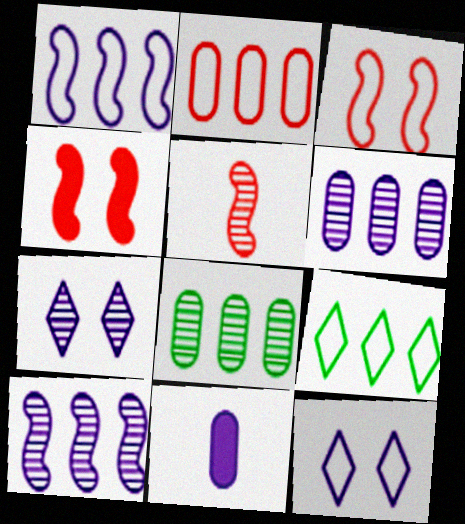[[1, 2, 9], 
[1, 7, 11], 
[5, 7, 8], 
[10, 11, 12]]